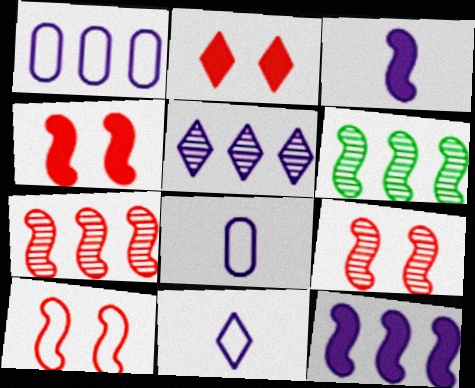[[1, 5, 12], 
[2, 6, 8], 
[3, 6, 10], 
[4, 9, 10]]